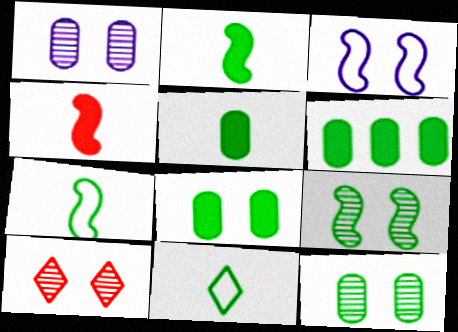[[1, 9, 10], 
[3, 8, 10], 
[5, 6, 8], 
[6, 9, 11]]